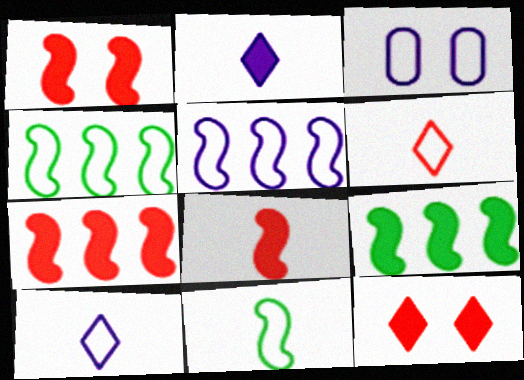[[1, 7, 8], 
[3, 4, 6], 
[3, 5, 10]]